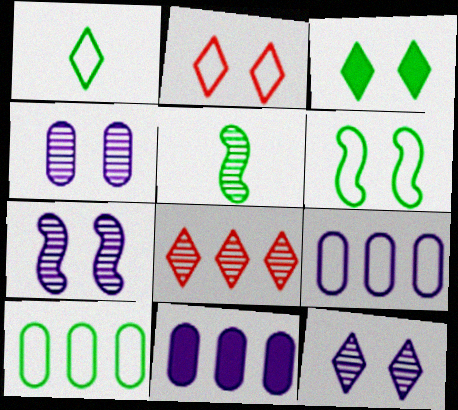[[1, 6, 10], 
[2, 3, 12], 
[2, 5, 11], 
[3, 5, 10], 
[4, 5, 8], 
[4, 7, 12]]